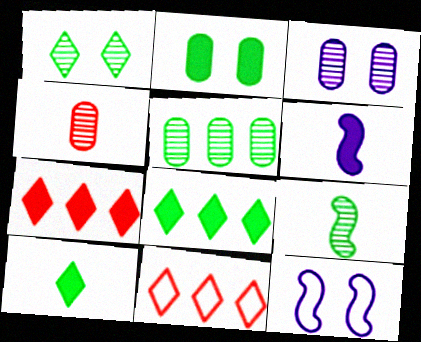[[1, 5, 9], 
[2, 6, 7], 
[3, 4, 5], 
[4, 8, 12]]